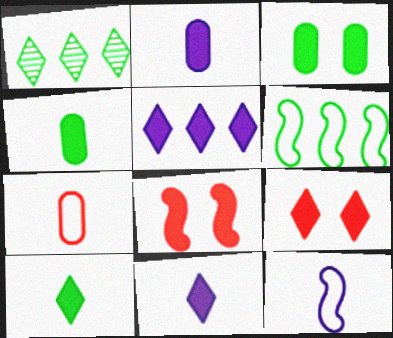[[4, 5, 8], 
[5, 9, 10]]